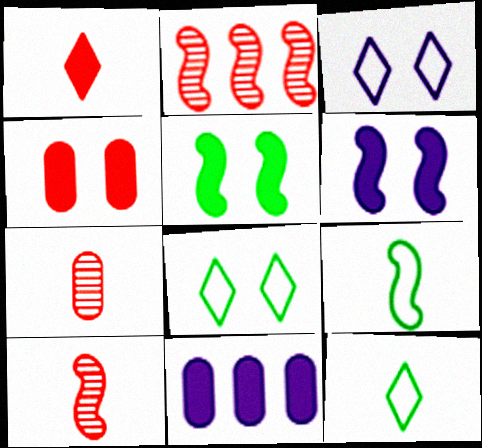[[1, 5, 11], 
[2, 6, 9], 
[8, 10, 11]]